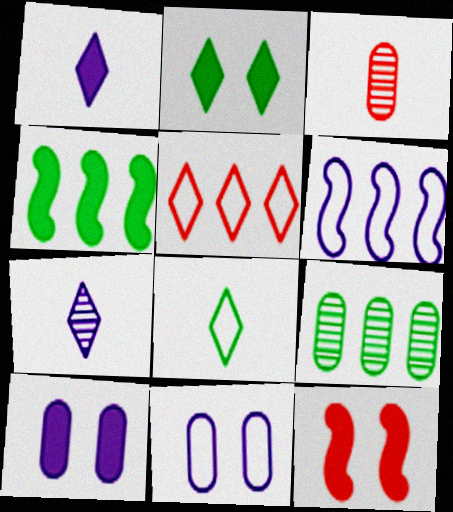[[2, 3, 6], 
[2, 5, 7], 
[2, 10, 12], 
[3, 5, 12], 
[6, 7, 10]]